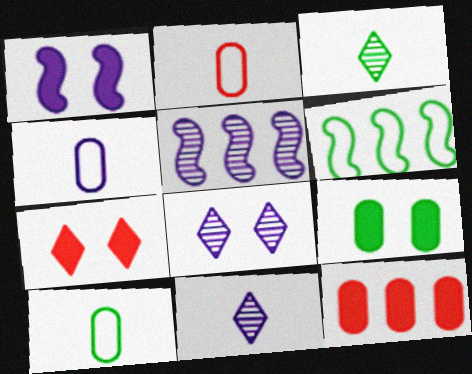[[1, 7, 9], 
[2, 4, 10], 
[3, 6, 9], 
[5, 7, 10]]